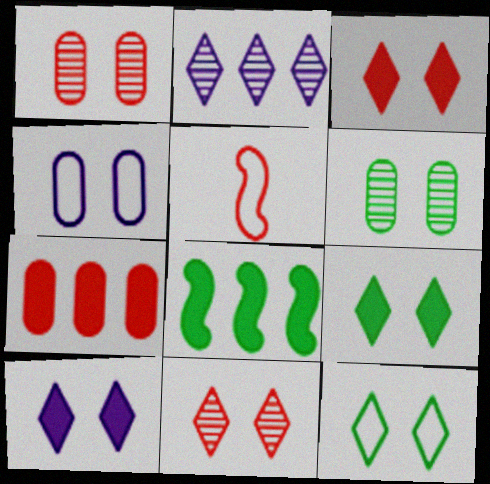[[3, 9, 10], 
[5, 7, 11], 
[10, 11, 12]]